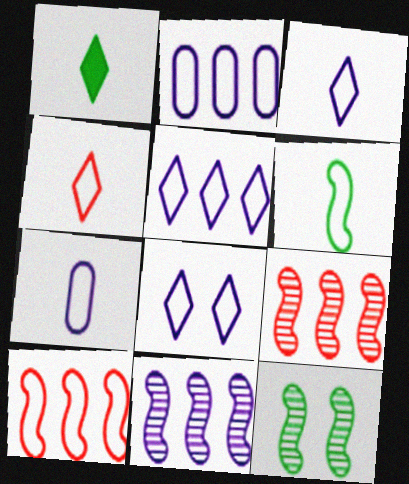[[3, 5, 8], 
[4, 6, 7]]